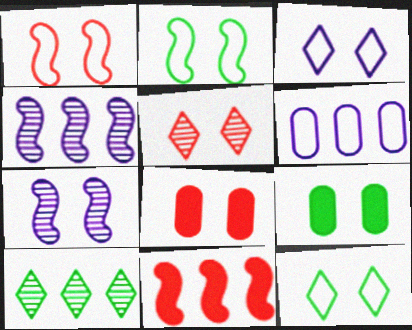[[1, 5, 8], 
[6, 10, 11], 
[7, 8, 12]]